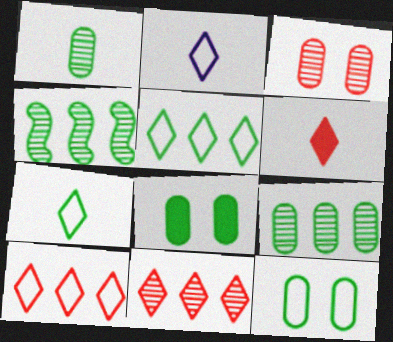[[4, 7, 8]]